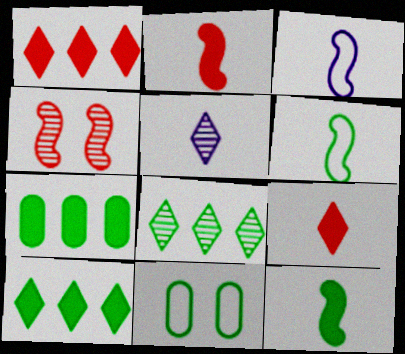[[8, 11, 12]]